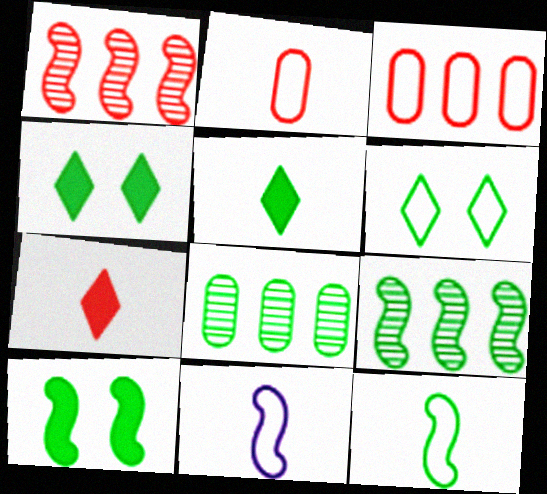[[1, 10, 11], 
[3, 6, 11], 
[4, 8, 12], 
[9, 10, 12]]